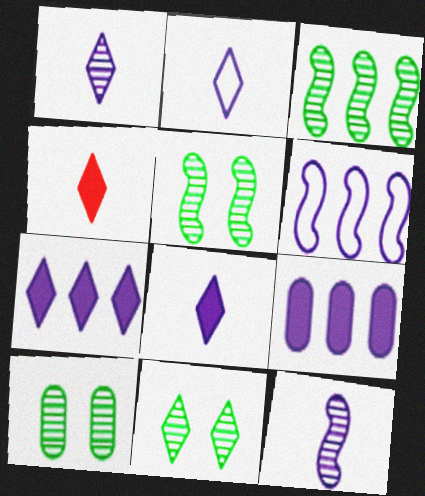[[1, 2, 8], 
[4, 6, 10], 
[5, 10, 11]]